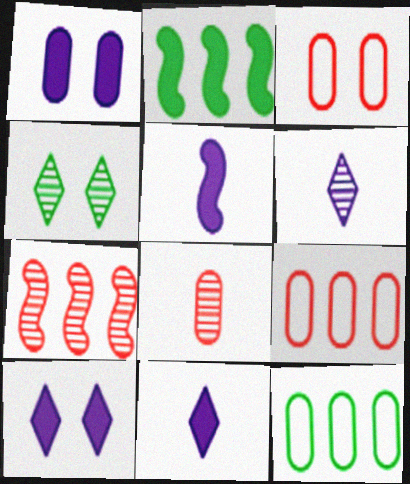[[1, 8, 12], 
[2, 3, 6], 
[4, 5, 9]]